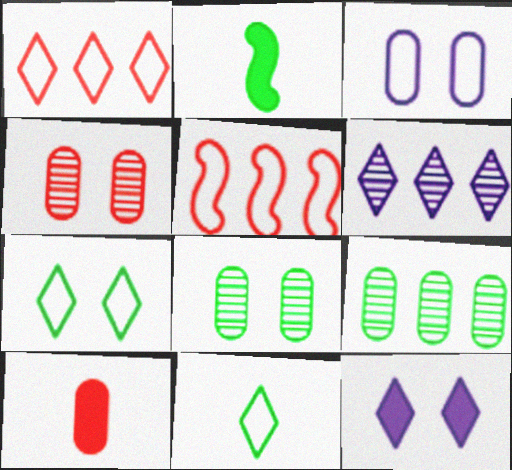[[2, 7, 9], 
[3, 5, 11], 
[3, 9, 10]]